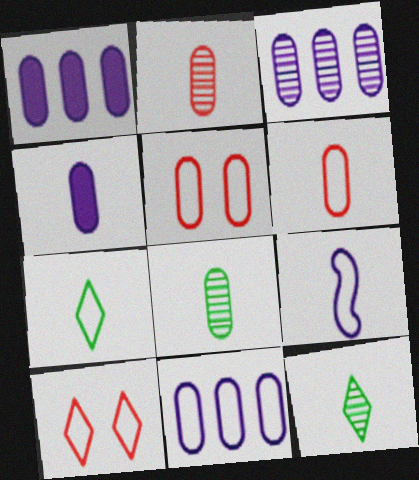[[1, 3, 11], 
[1, 5, 8], 
[4, 6, 8], 
[6, 7, 9]]